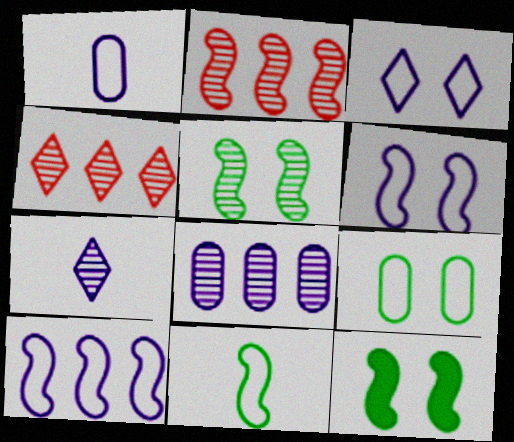[[1, 3, 10], 
[1, 4, 12]]